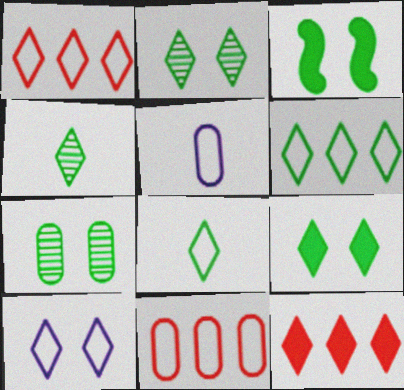[[1, 8, 10], 
[4, 6, 9], 
[4, 10, 12]]